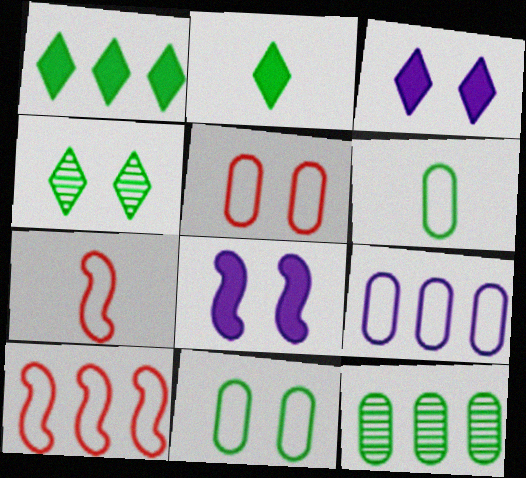[[3, 7, 12], 
[4, 5, 8], 
[5, 6, 9]]